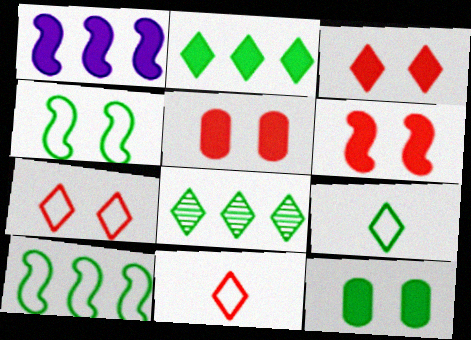[[3, 5, 6]]